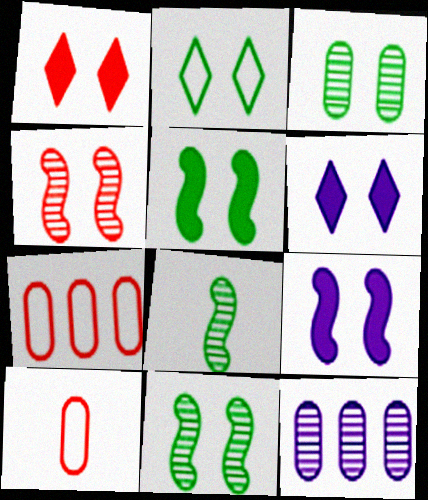[[2, 3, 5], 
[6, 7, 8]]